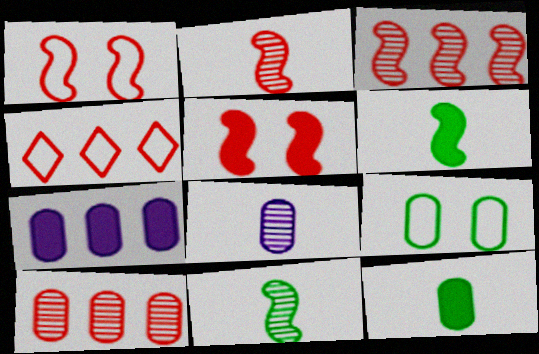[]